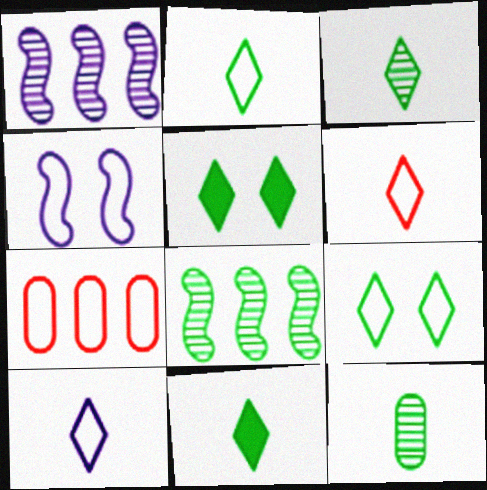[[2, 3, 11], 
[2, 4, 7], 
[2, 6, 10]]